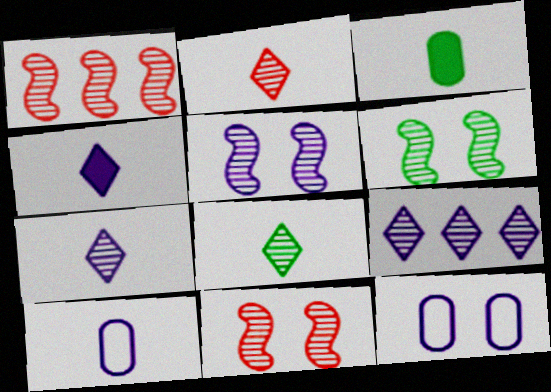[[2, 7, 8], 
[5, 6, 11]]